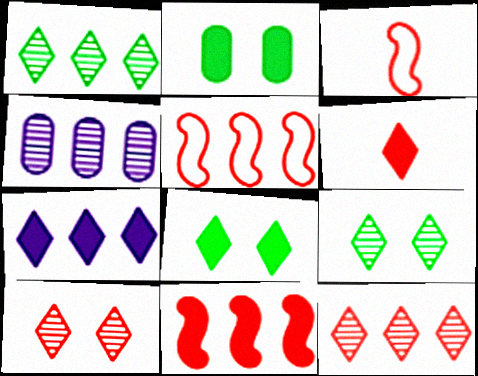[[3, 4, 8], 
[6, 7, 8]]